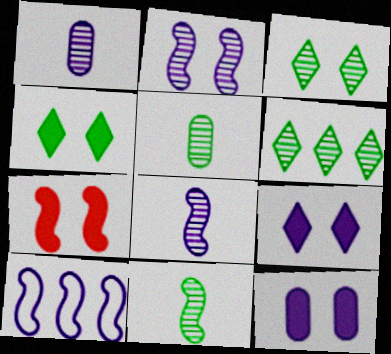[[1, 9, 10], 
[4, 7, 12], 
[7, 10, 11]]